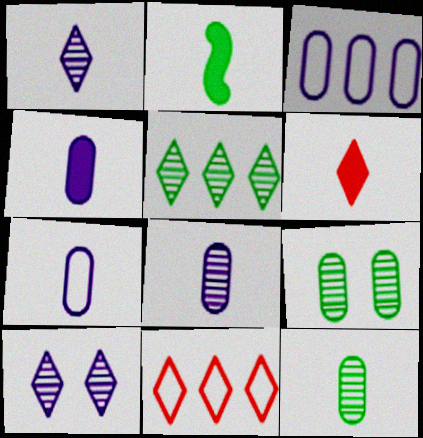[[2, 4, 6], 
[4, 7, 8]]